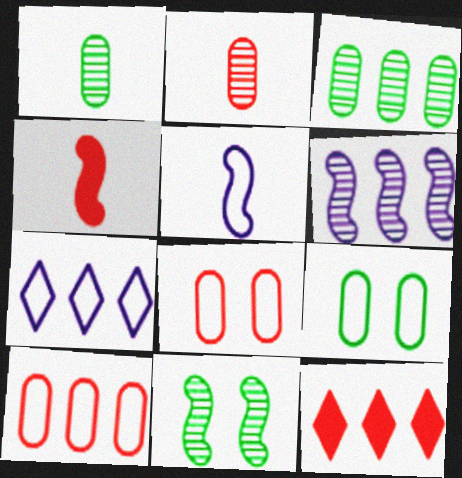[]